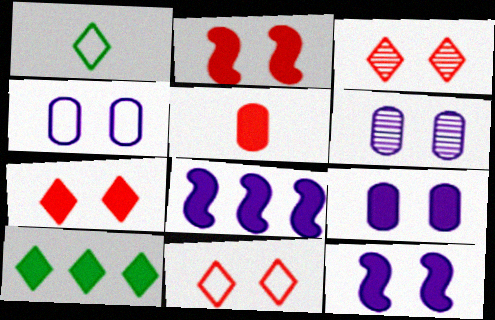[[3, 7, 11], 
[4, 6, 9], 
[5, 10, 12]]